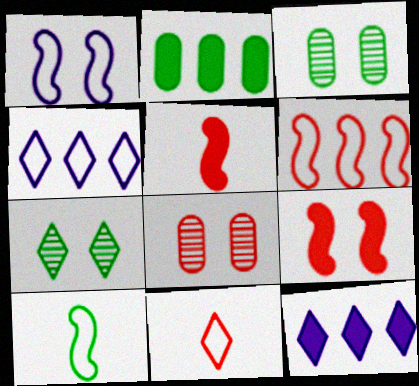[[1, 6, 10], 
[2, 7, 10], 
[3, 4, 5], 
[7, 11, 12], 
[8, 10, 12]]